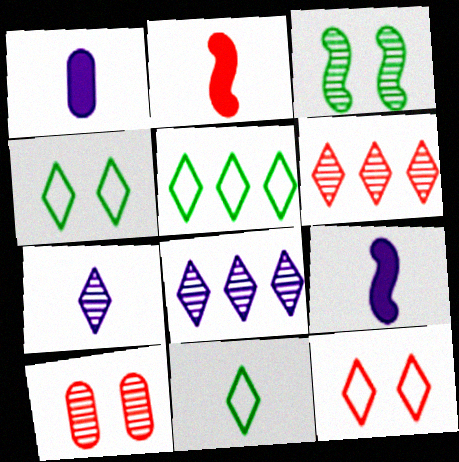[[4, 5, 11], 
[5, 9, 10]]